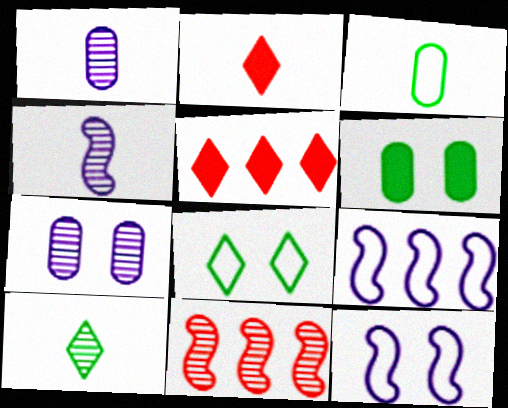[[2, 3, 4], 
[7, 10, 11]]